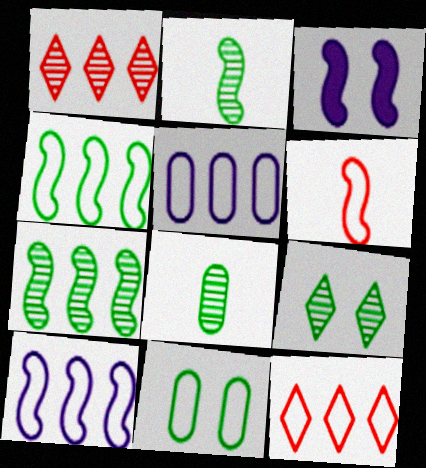[[3, 6, 7], 
[3, 8, 12], 
[4, 5, 12], 
[7, 8, 9]]